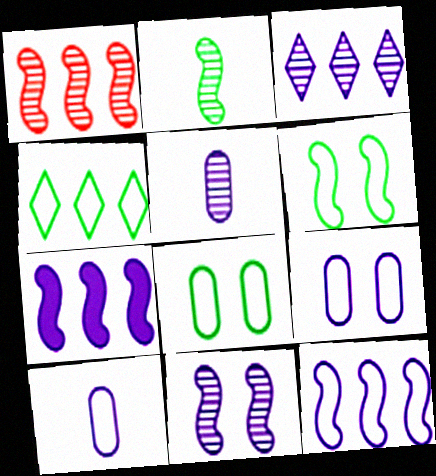[[1, 2, 11], 
[3, 5, 11]]